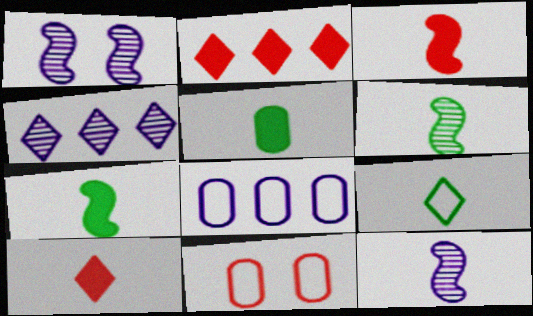[[4, 7, 11], 
[5, 6, 9]]